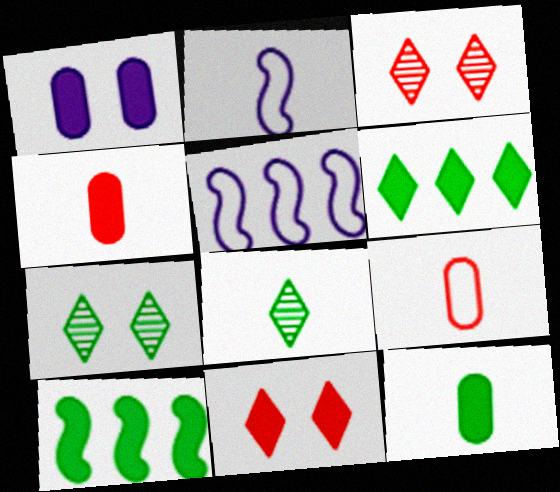[[2, 4, 8], 
[3, 5, 12], 
[4, 5, 7]]